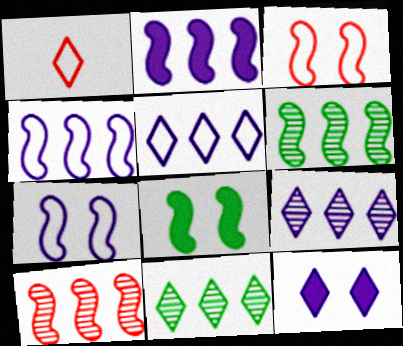[[1, 11, 12]]